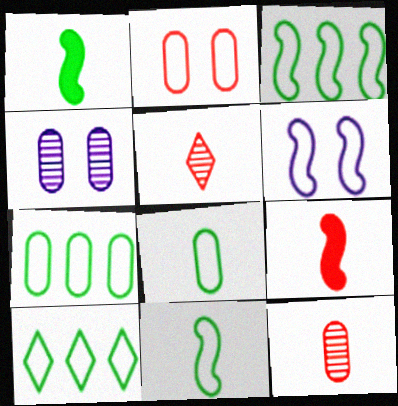[[3, 7, 10], 
[4, 9, 10]]